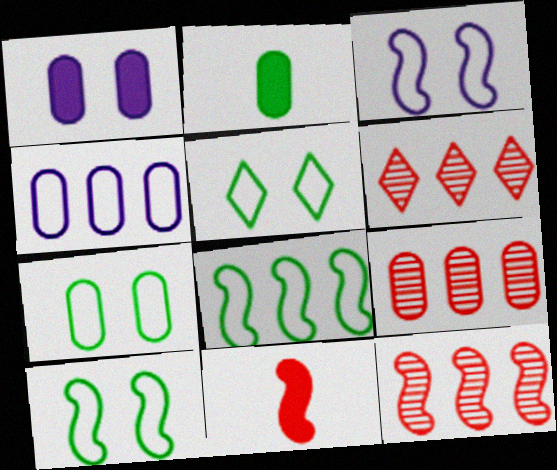[[2, 3, 6], 
[5, 7, 10], 
[6, 9, 12]]